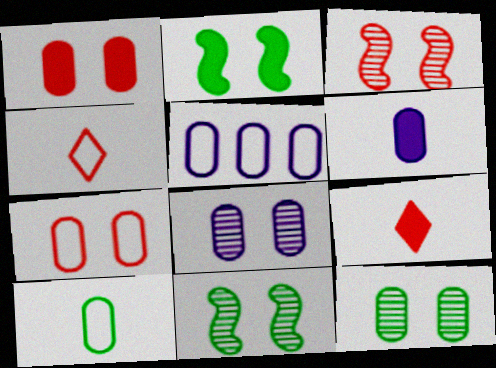[[5, 6, 8], 
[5, 7, 10], 
[5, 9, 11]]